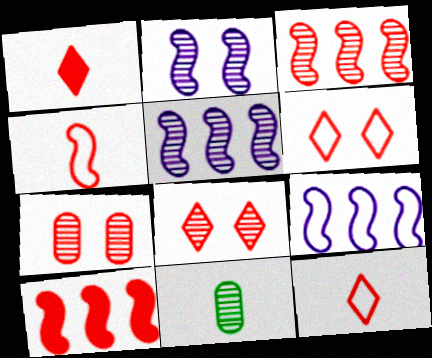[[5, 8, 11], 
[7, 10, 12]]